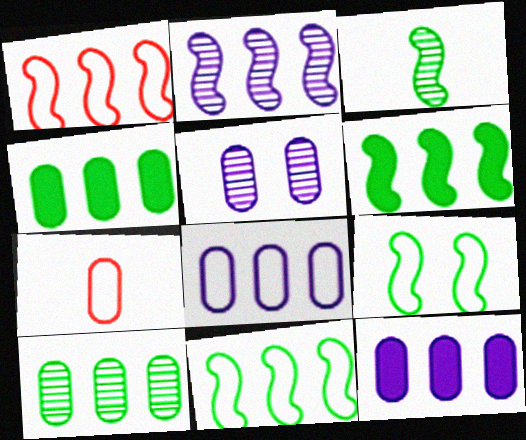[[1, 2, 6], 
[3, 6, 9], 
[4, 5, 7]]